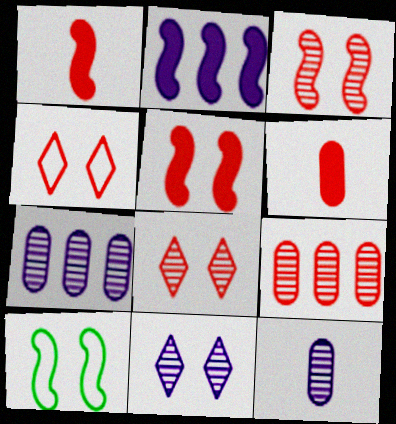[[1, 4, 9]]